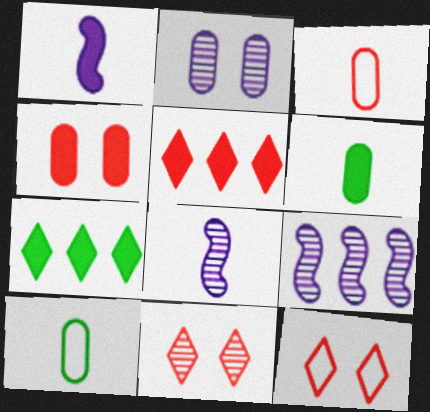[[1, 4, 7], 
[6, 9, 12]]